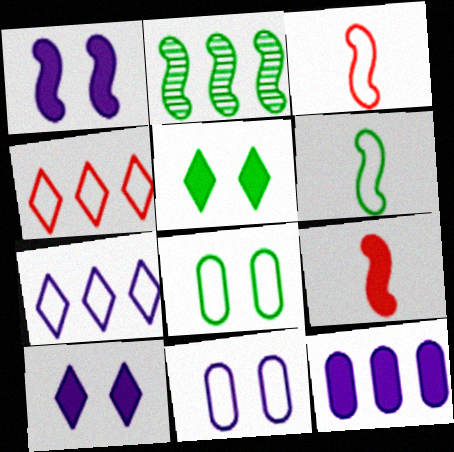[[1, 2, 3], 
[2, 4, 12], 
[3, 7, 8], 
[4, 6, 11], 
[5, 9, 12]]